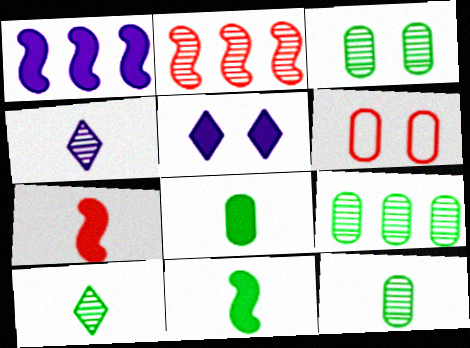[[1, 6, 10], 
[2, 3, 4], 
[3, 9, 12]]